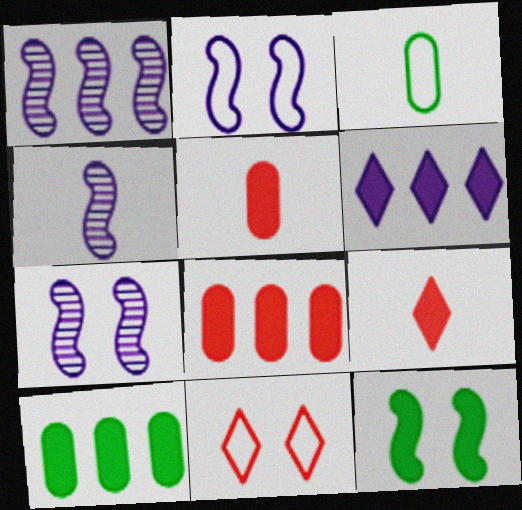[[1, 4, 7], 
[3, 4, 9], 
[4, 10, 11], 
[5, 6, 12]]